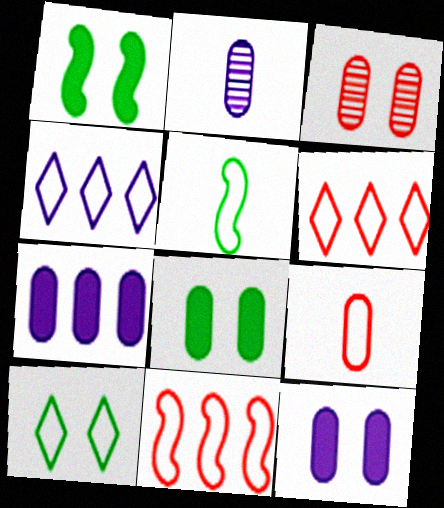[[1, 2, 6]]